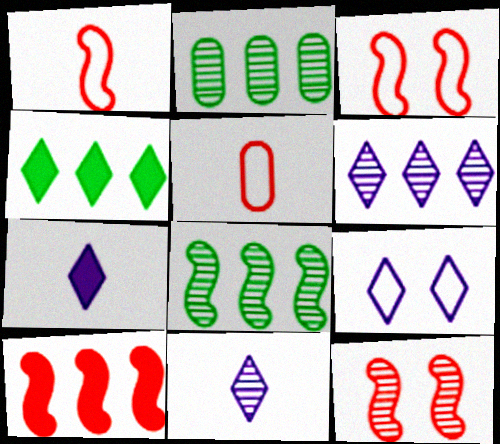[[1, 10, 12], 
[2, 3, 7], 
[2, 11, 12], 
[6, 7, 9]]